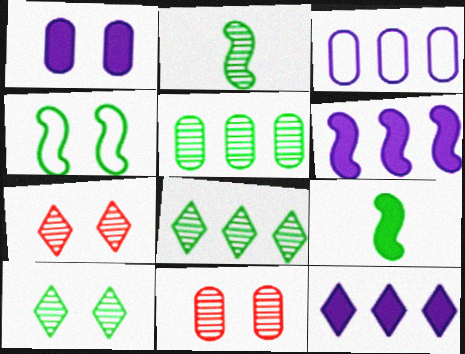[[1, 4, 7], 
[2, 5, 10], 
[3, 7, 9]]